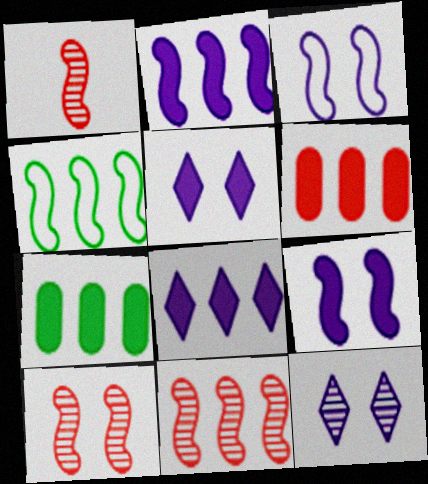[[1, 4, 9], 
[1, 10, 11], 
[2, 4, 11]]